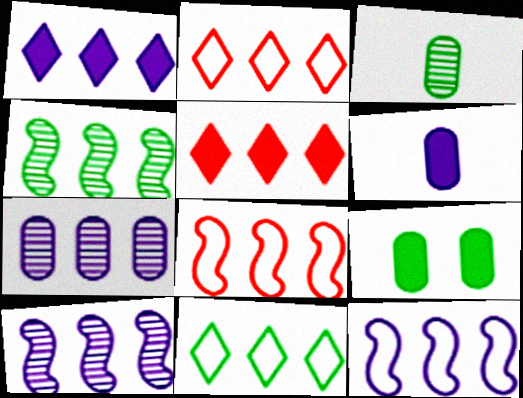[[1, 7, 12]]